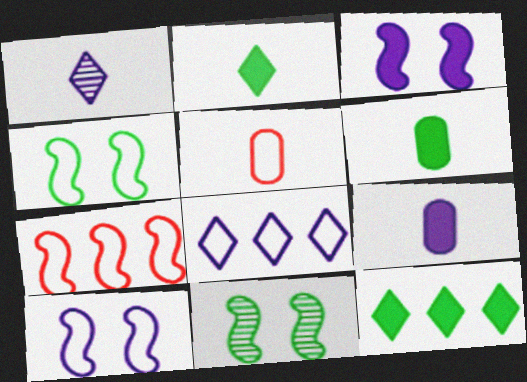[[4, 5, 8]]